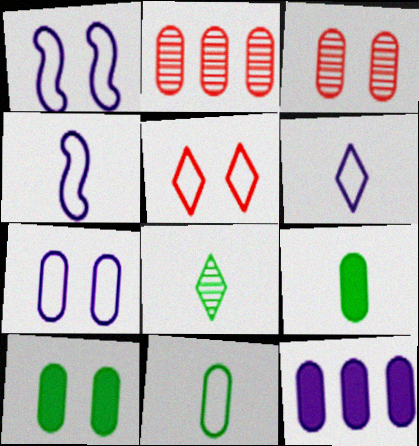[[2, 7, 9], 
[3, 7, 10], 
[3, 11, 12]]